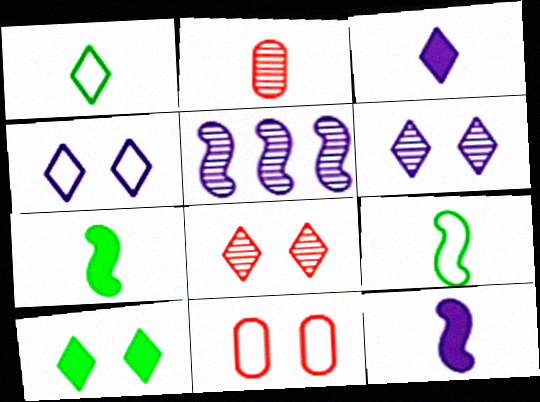[[1, 2, 12], 
[2, 3, 9], 
[4, 8, 10]]